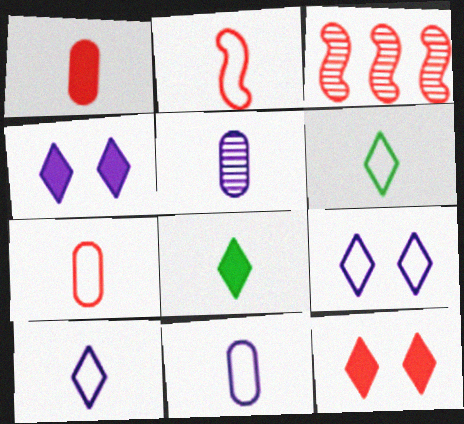[[2, 5, 8], 
[2, 6, 11], 
[3, 7, 12]]